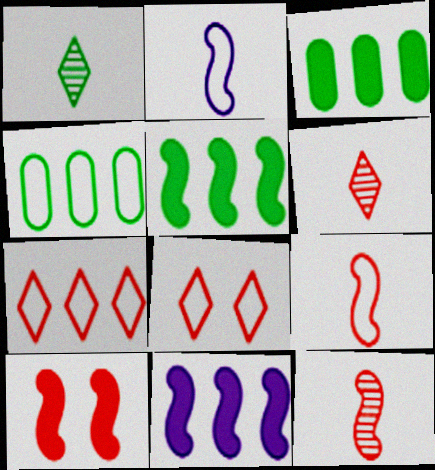[[2, 4, 8]]